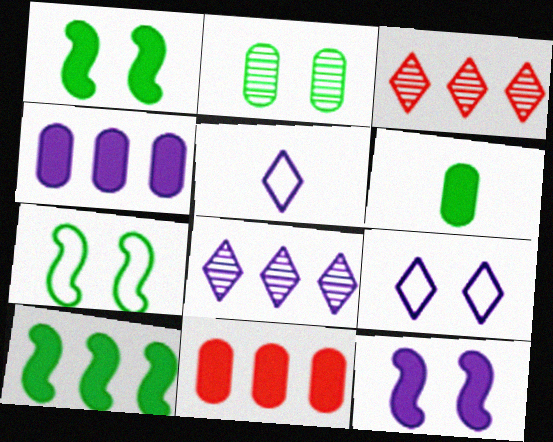[]